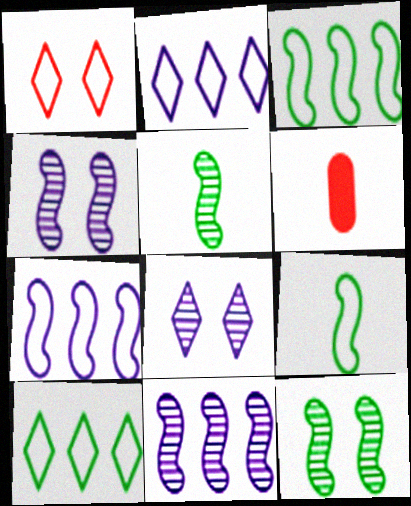[[2, 6, 12], 
[3, 6, 8], 
[4, 6, 10]]